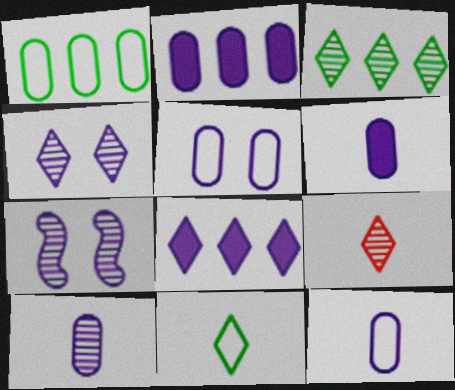[[2, 5, 10], 
[3, 4, 9], 
[6, 10, 12], 
[7, 8, 12]]